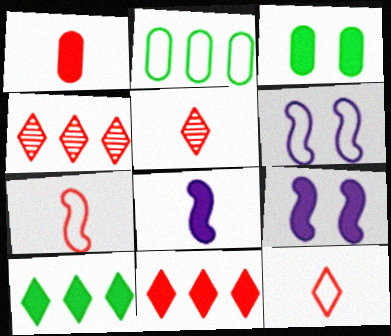[[1, 5, 7], 
[1, 9, 10], 
[2, 5, 9], 
[2, 6, 12], 
[3, 8, 11]]